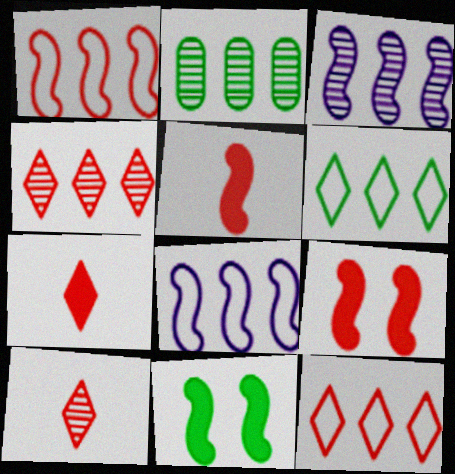[[2, 3, 4]]